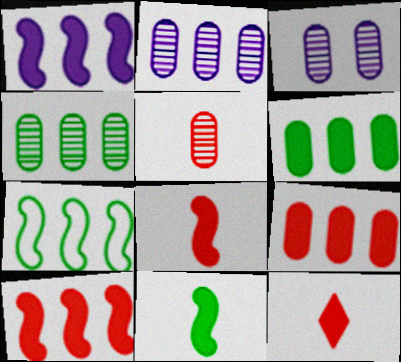[[3, 4, 5], 
[3, 7, 12]]